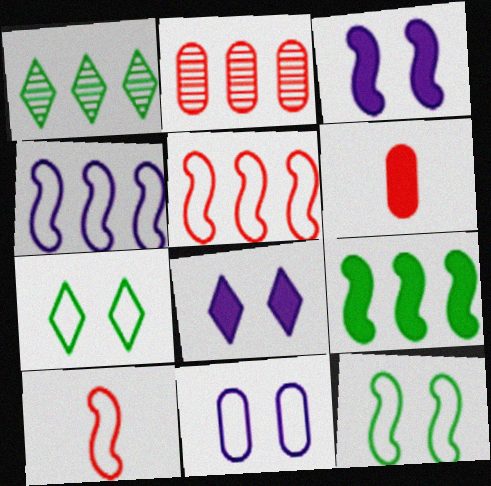[[4, 10, 12], 
[6, 8, 9]]